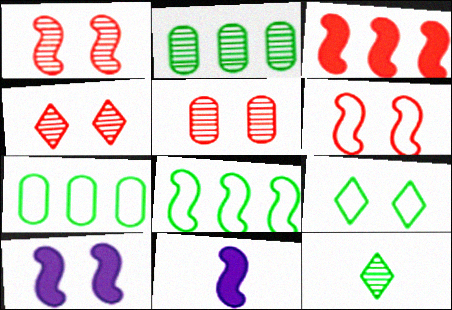[[1, 4, 5], 
[1, 8, 11], 
[4, 7, 11], 
[5, 9, 10]]